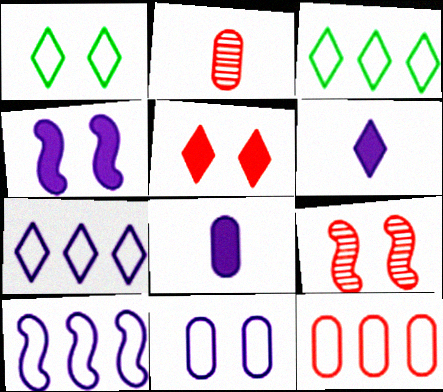[[2, 3, 4], 
[3, 8, 9], 
[3, 10, 12]]